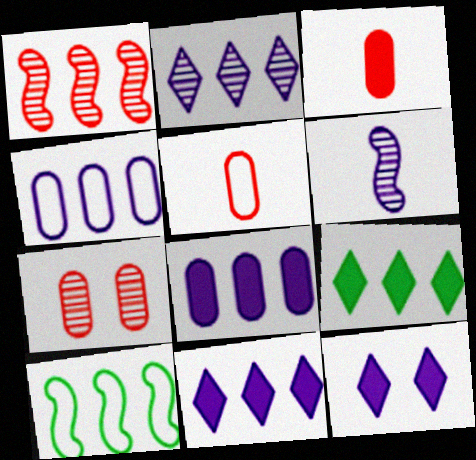[[1, 4, 9], 
[4, 6, 12]]